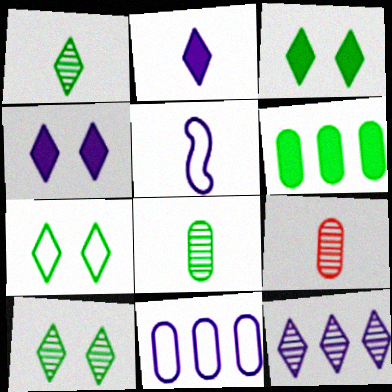[[3, 7, 10]]